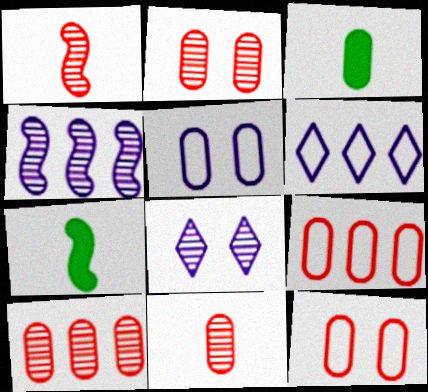[[2, 6, 7], 
[2, 10, 11], 
[3, 5, 10], 
[7, 8, 9]]